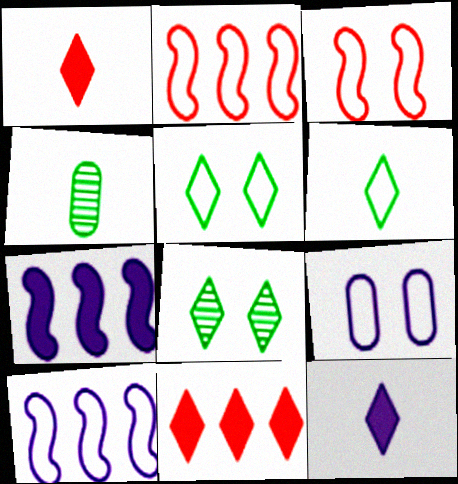[[2, 6, 9], 
[3, 5, 9]]